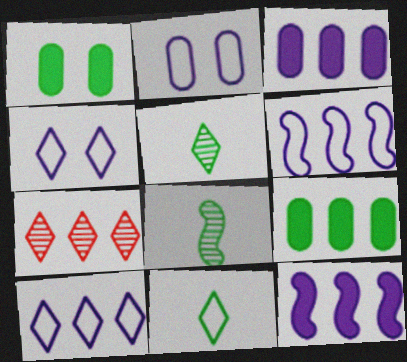[[6, 7, 9]]